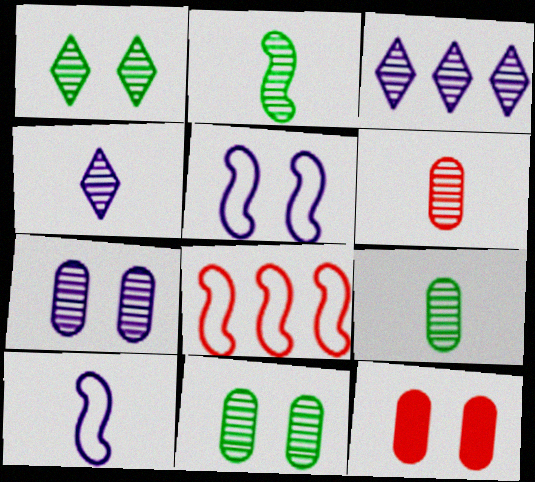[[1, 5, 12], 
[2, 4, 6]]